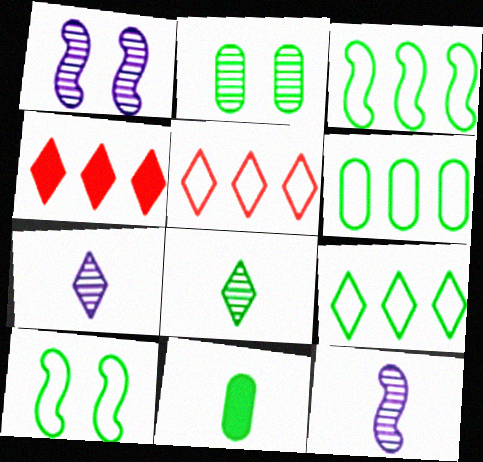[[1, 5, 11], 
[2, 6, 11], 
[3, 6, 9]]